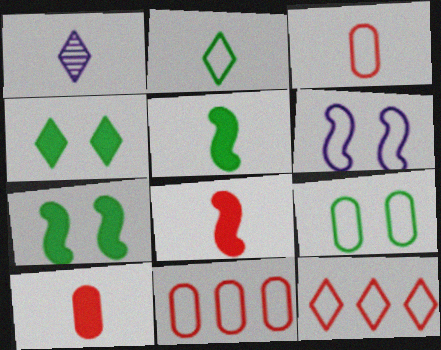[[1, 3, 5], 
[1, 4, 12], 
[1, 7, 11], 
[2, 6, 11]]